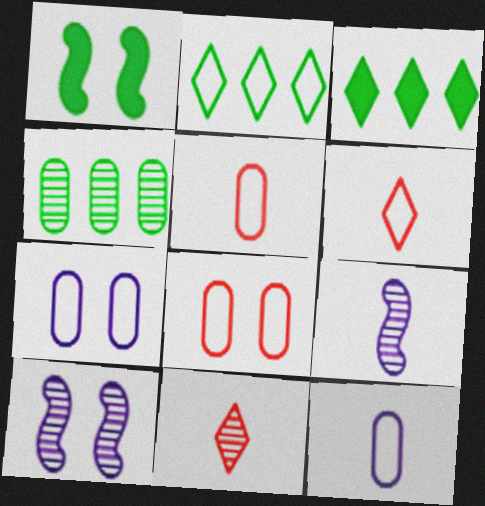[[3, 5, 10], 
[3, 8, 9], 
[4, 10, 11]]